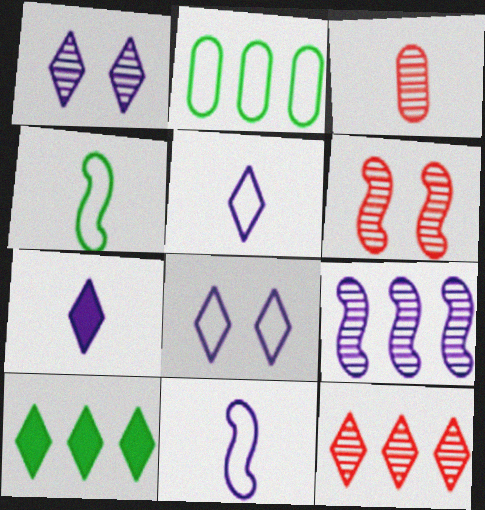[[2, 6, 7], 
[3, 4, 7], 
[3, 6, 12]]